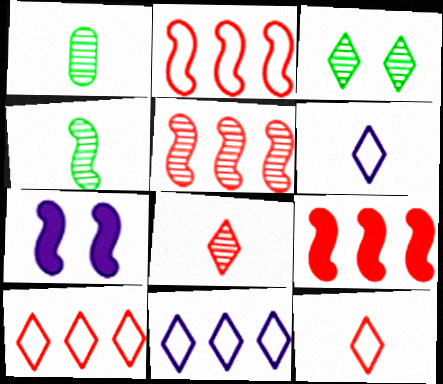[[1, 7, 10], 
[2, 4, 7], 
[2, 5, 9]]